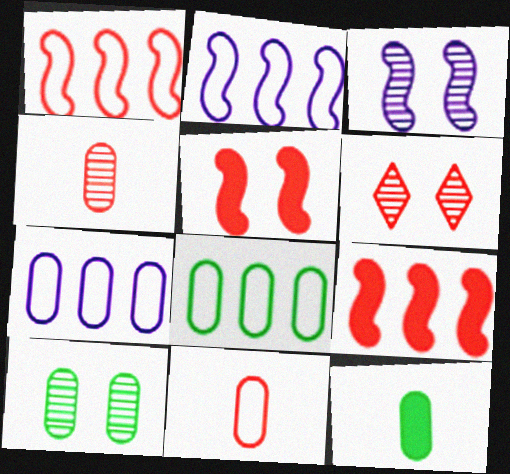[[2, 6, 12], 
[3, 6, 10], 
[6, 9, 11], 
[8, 10, 12]]